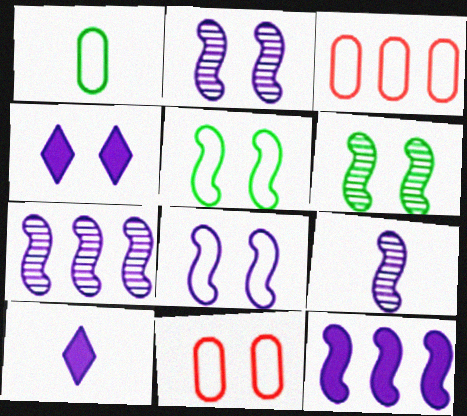[[2, 7, 9], 
[3, 6, 10], 
[4, 6, 11], 
[8, 9, 12]]